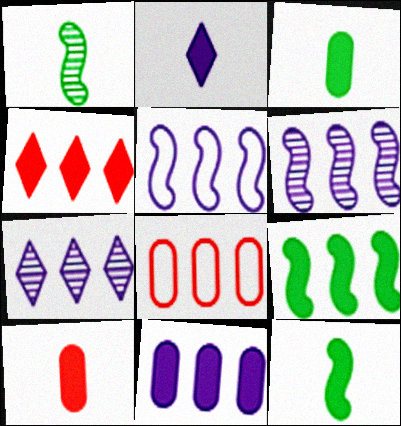[[2, 10, 12], 
[4, 9, 11], 
[5, 7, 11], 
[7, 8, 9]]